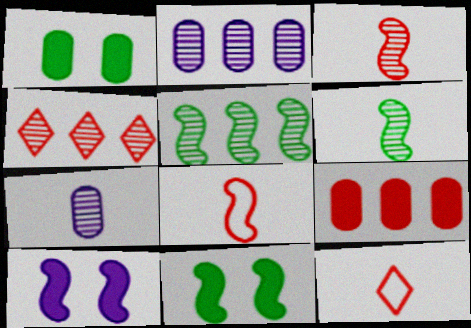[[2, 4, 5], 
[2, 11, 12], 
[5, 8, 10]]